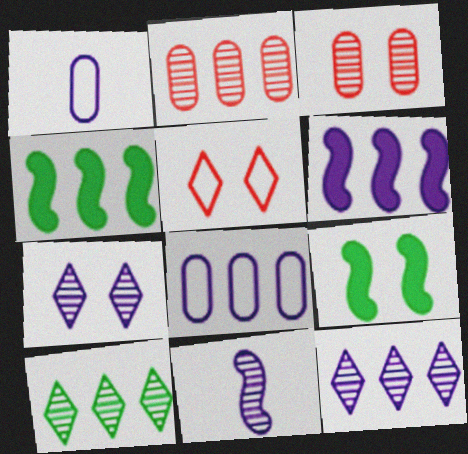[[1, 6, 7], 
[3, 10, 11], 
[6, 8, 12]]